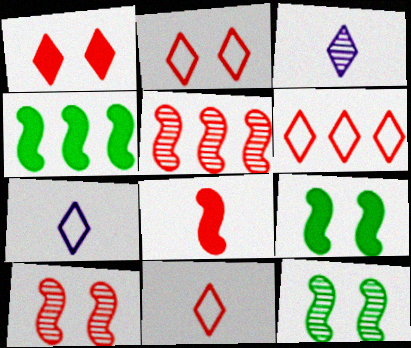[[2, 6, 11]]